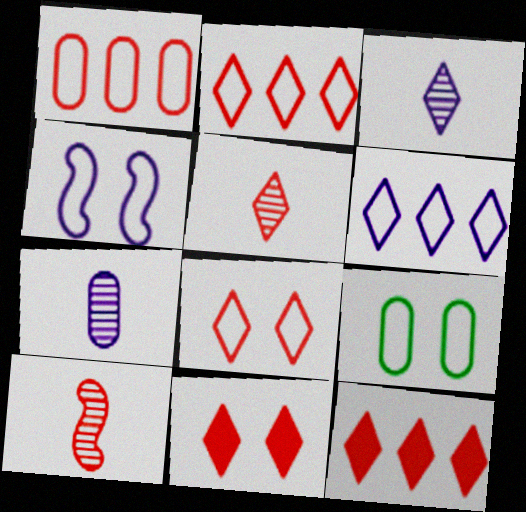[[1, 10, 11], 
[2, 5, 11], 
[4, 8, 9], 
[5, 8, 12]]